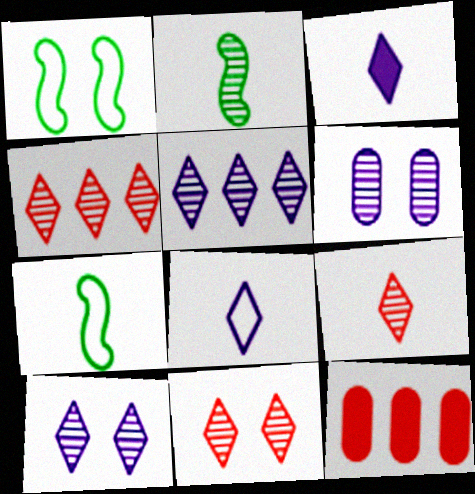[[2, 4, 6], 
[4, 9, 11], 
[7, 10, 12]]